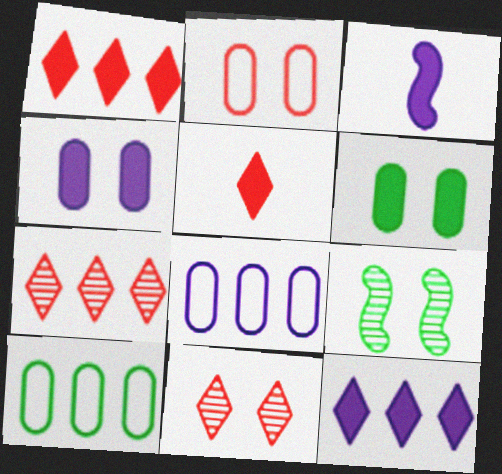[[1, 3, 6], 
[3, 4, 12], 
[3, 10, 11], 
[5, 8, 9]]